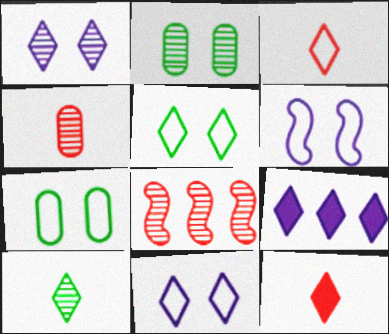[]